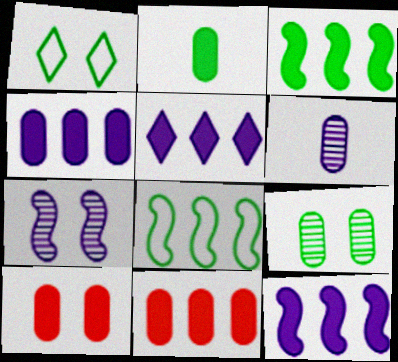[[1, 7, 10], 
[2, 4, 10], 
[3, 5, 11], 
[4, 5, 12]]